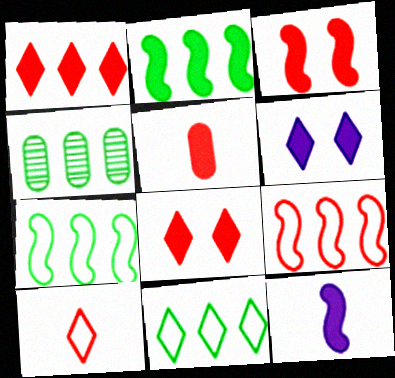[[1, 3, 5], 
[2, 3, 12], 
[2, 4, 11], 
[2, 5, 6]]